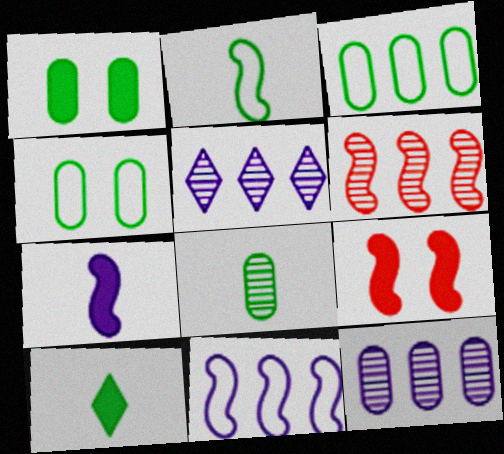[[1, 3, 8], 
[2, 8, 10]]